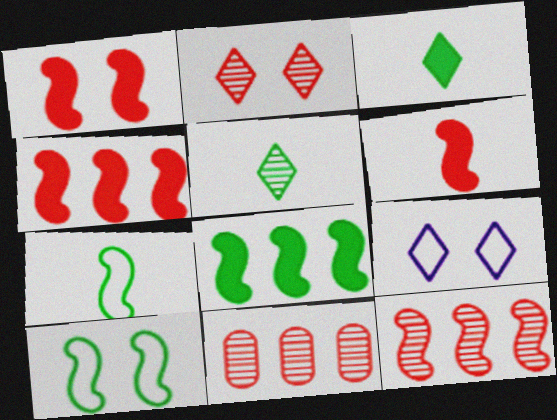[[1, 4, 6]]